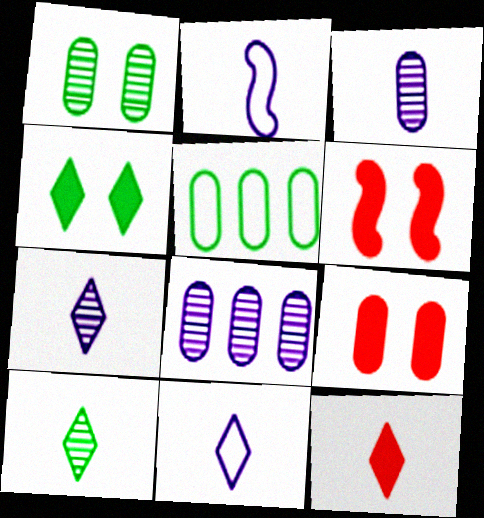[[3, 5, 9], 
[5, 6, 7], 
[10, 11, 12]]